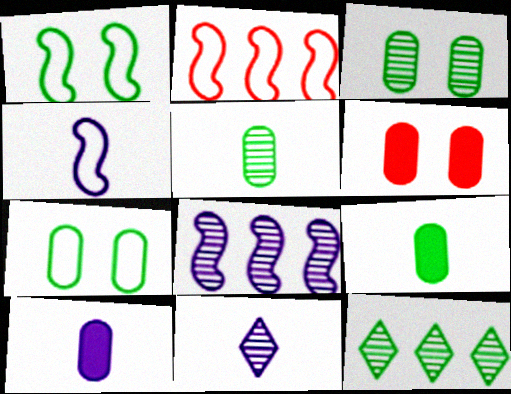[[1, 2, 4], 
[1, 9, 12], 
[4, 6, 12], 
[4, 10, 11]]